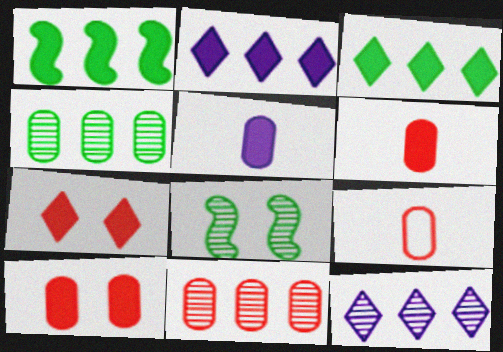[[1, 5, 7], 
[2, 8, 9], 
[9, 10, 11]]